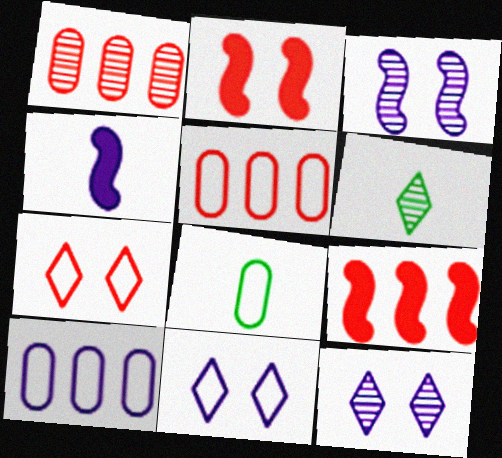[[1, 3, 6], 
[2, 6, 10], 
[4, 10, 12], 
[8, 9, 12]]